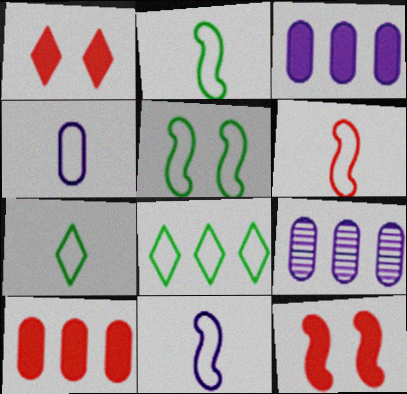[[1, 2, 9], 
[2, 6, 11], 
[4, 6, 7], 
[7, 9, 12]]